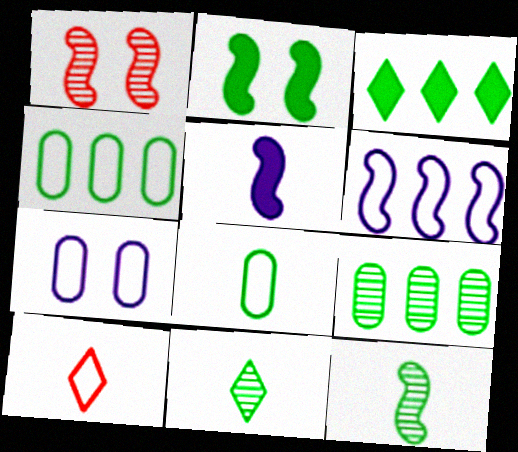[[2, 4, 11]]